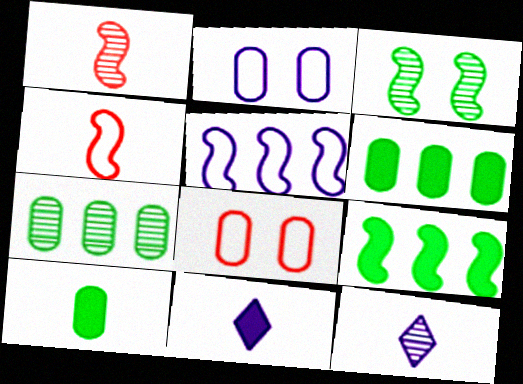[[4, 10, 12], 
[8, 9, 12]]